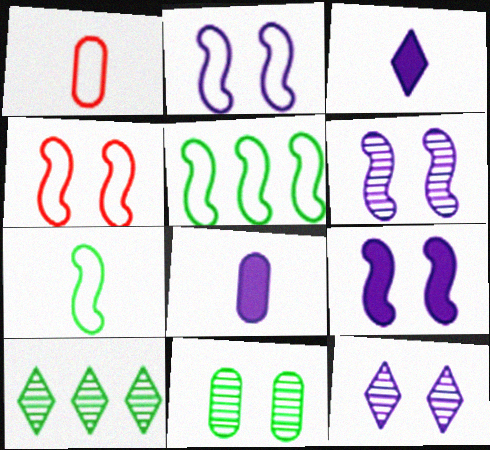[[1, 9, 10], 
[2, 6, 9], 
[4, 8, 10]]